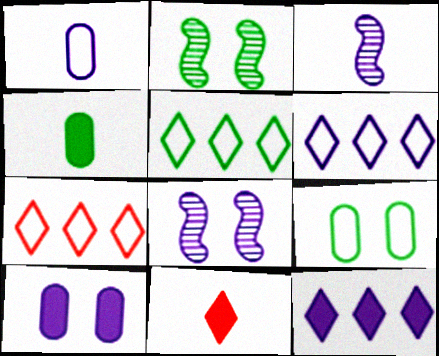[[1, 8, 12], 
[2, 4, 5], 
[3, 6, 10], 
[4, 7, 8], 
[5, 6, 7]]